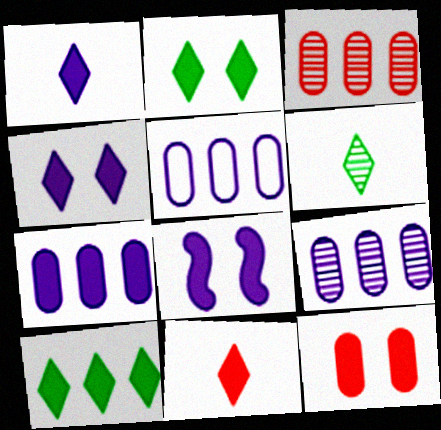[[1, 7, 8], 
[2, 8, 12], 
[4, 10, 11], 
[5, 7, 9]]